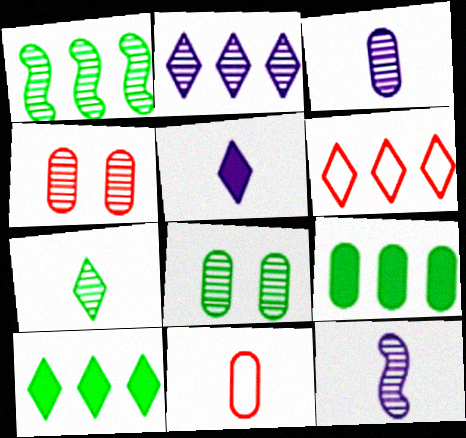[[1, 7, 8], 
[2, 6, 10]]